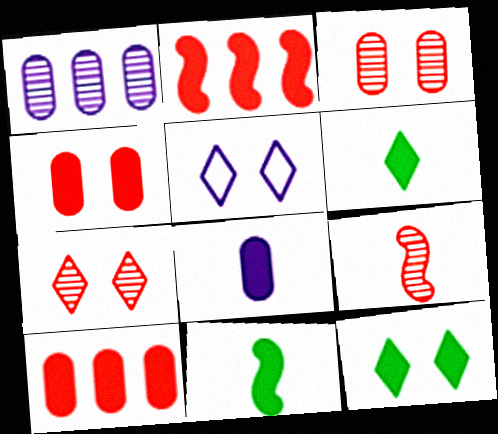[[2, 8, 12], 
[5, 7, 12]]